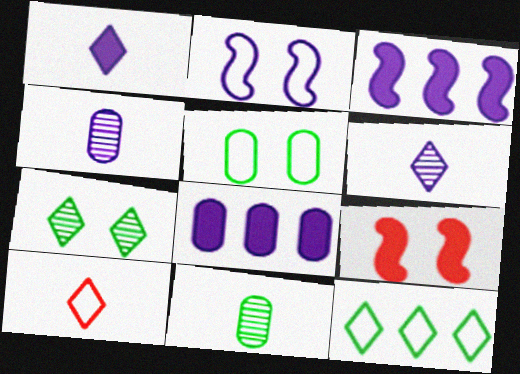[[2, 6, 8], 
[4, 9, 12]]